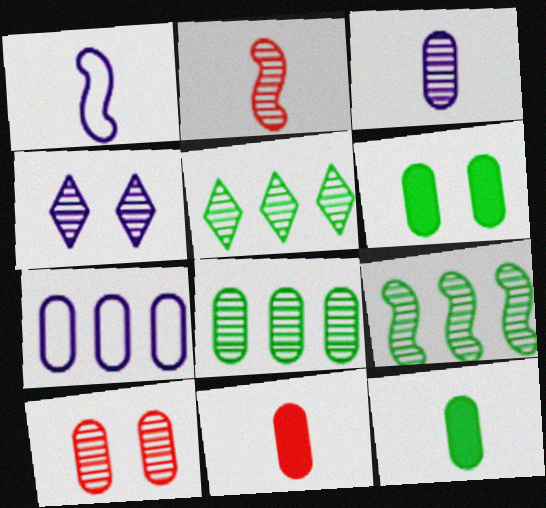[[2, 4, 8], 
[3, 8, 10], 
[5, 8, 9], 
[7, 10, 12]]